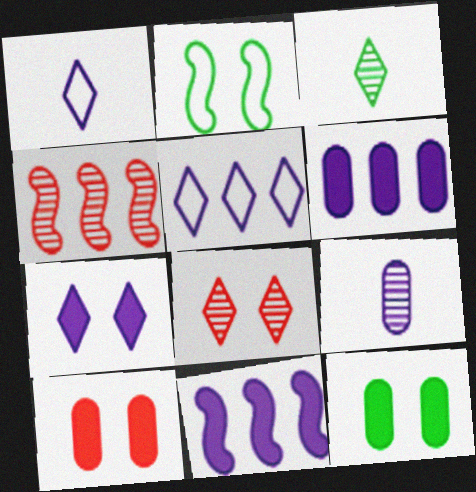[[1, 4, 12]]